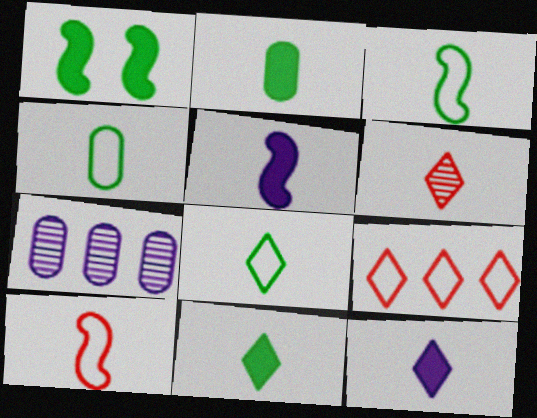[[3, 4, 8], 
[4, 5, 6], 
[6, 8, 12]]